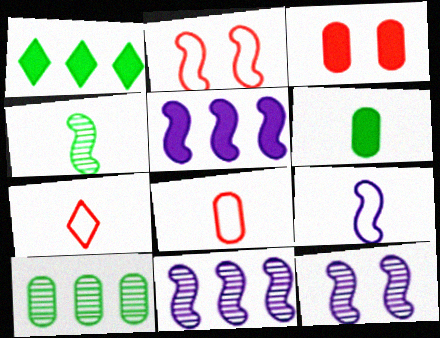[[1, 8, 12], 
[2, 4, 5], 
[5, 9, 12]]